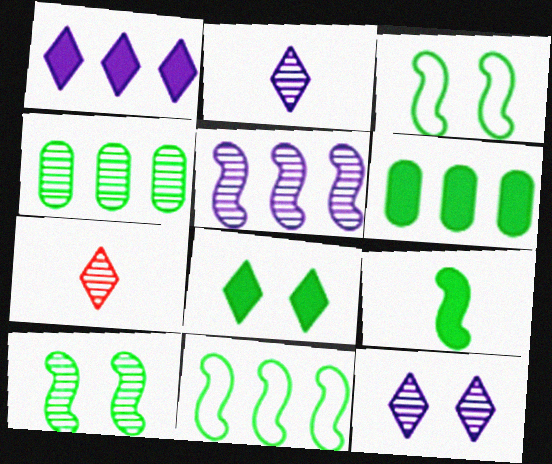[[6, 8, 9], 
[9, 10, 11]]